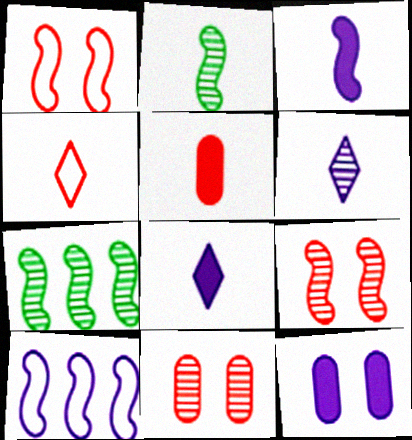[[1, 3, 7], 
[4, 7, 12], 
[6, 7, 11], 
[6, 10, 12]]